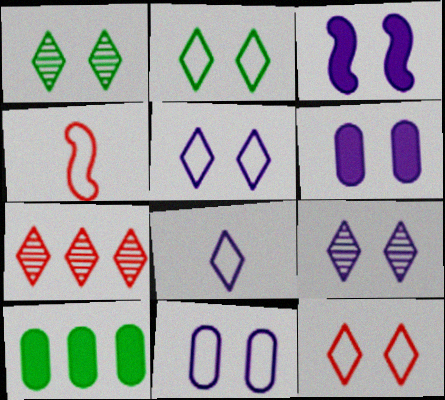[[2, 5, 12], 
[3, 9, 11], 
[4, 9, 10]]